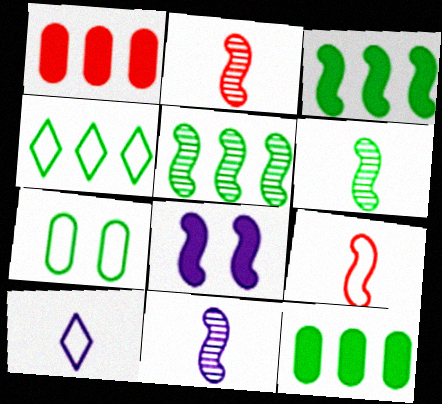[[2, 6, 11], 
[4, 5, 12], 
[5, 8, 9]]